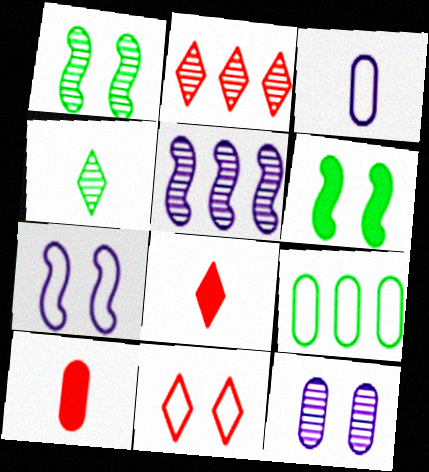[[2, 3, 6], 
[2, 8, 11], 
[4, 6, 9], 
[6, 11, 12], 
[9, 10, 12]]